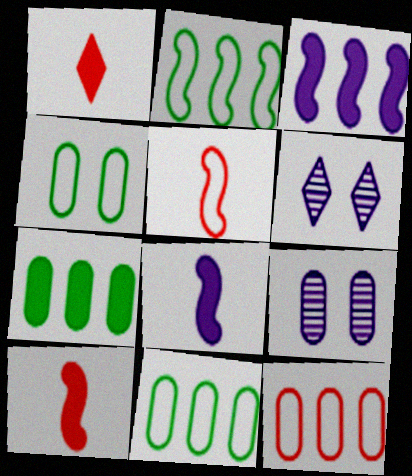[[1, 2, 9], 
[5, 6, 7], 
[6, 10, 11]]